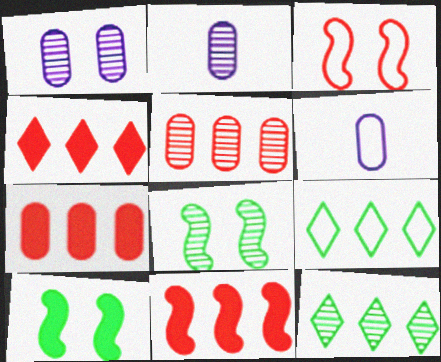[[3, 6, 9], 
[4, 6, 8], 
[4, 7, 11]]